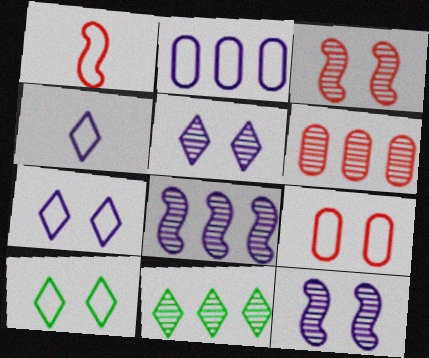[[1, 2, 10], 
[6, 8, 11]]